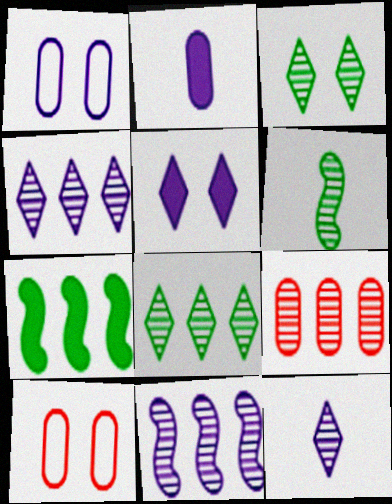[[7, 10, 12], 
[8, 9, 11]]